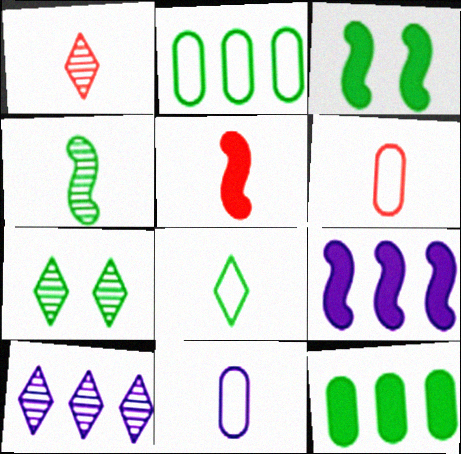[[1, 5, 6], 
[1, 7, 10], 
[3, 5, 9], 
[3, 6, 10], 
[6, 7, 9]]